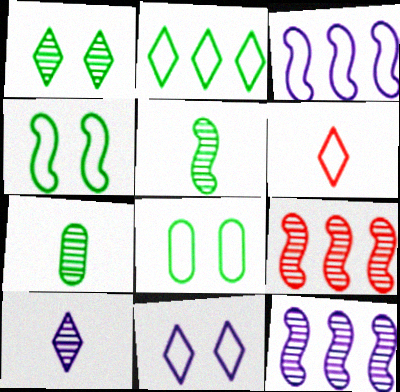[[2, 6, 11], 
[3, 6, 8]]